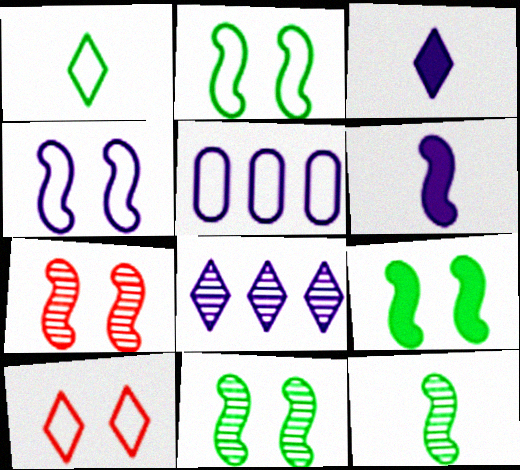[[2, 9, 11], 
[4, 7, 9]]